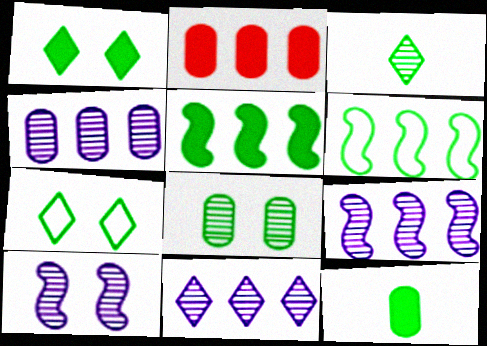[[1, 5, 12], 
[2, 6, 11], 
[4, 9, 11]]